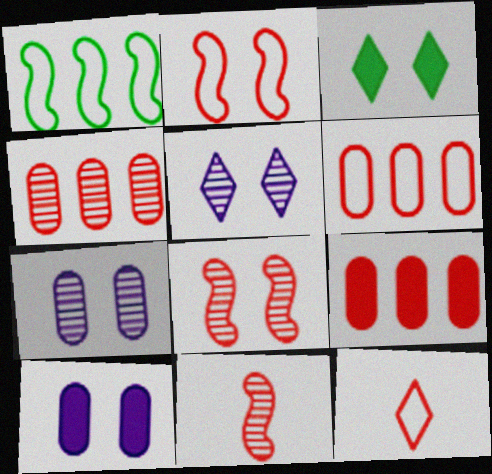[[2, 3, 7], 
[2, 6, 12], 
[4, 6, 9], 
[8, 9, 12]]